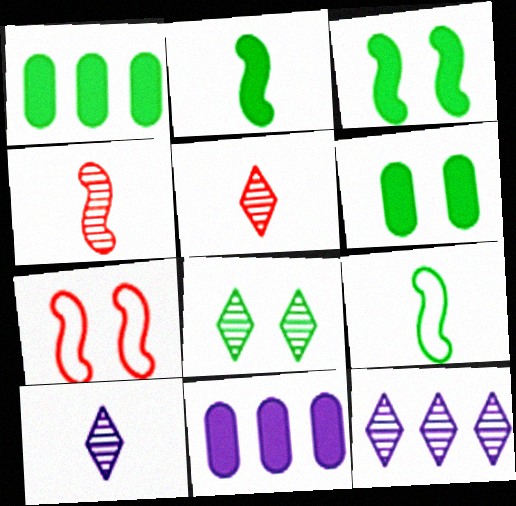[[1, 7, 10], 
[1, 8, 9], 
[5, 8, 12]]